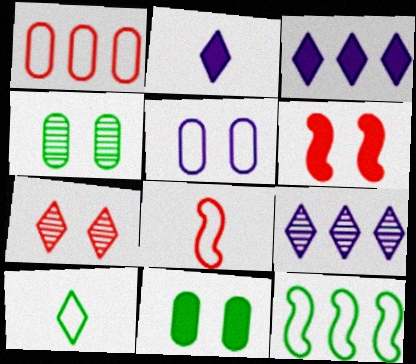[[3, 4, 8], 
[3, 7, 10], 
[8, 9, 11]]